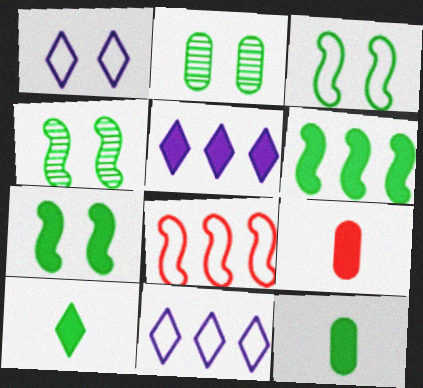[[3, 4, 7], 
[4, 9, 11], 
[5, 7, 9]]